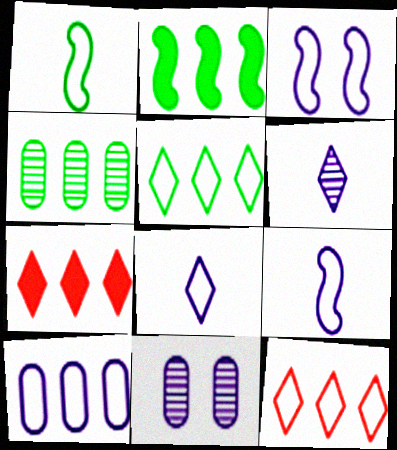[[1, 7, 11], 
[2, 4, 5], 
[3, 8, 10]]